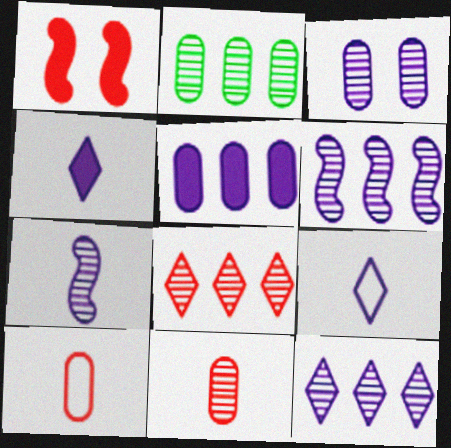[[1, 2, 9], 
[1, 8, 10], 
[2, 3, 11], 
[2, 6, 8], 
[3, 7, 12]]